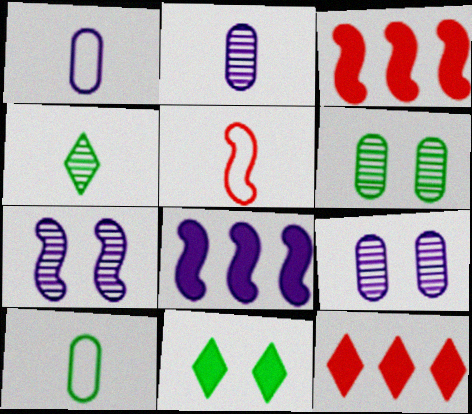[[7, 10, 12]]